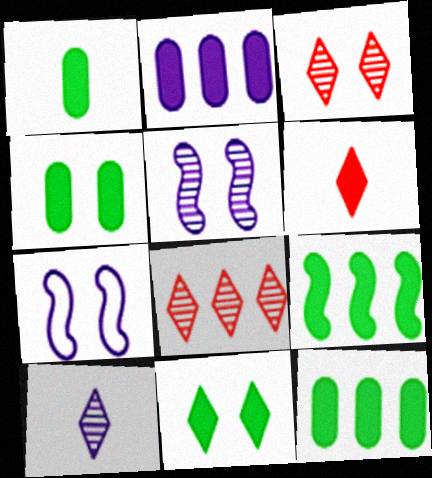[[1, 4, 12], 
[1, 7, 8], 
[1, 9, 11], 
[2, 7, 10], 
[3, 4, 7]]